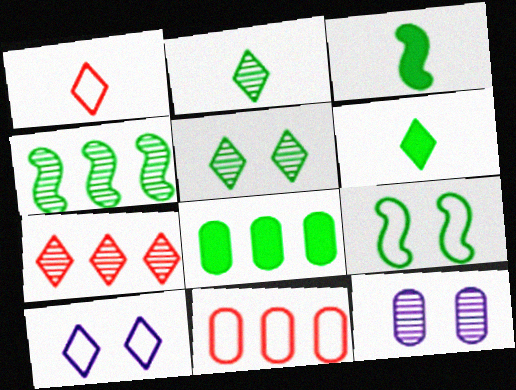[[2, 8, 9], 
[3, 4, 9], 
[6, 7, 10]]